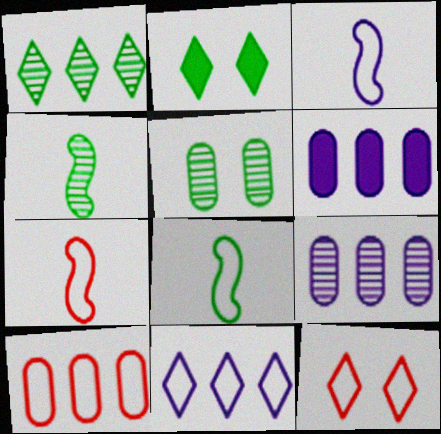[[1, 4, 5], 
[2, 7, 9], 
[3, 7, 8], 
[4, 6, 12], 
[7, 10, 12]]